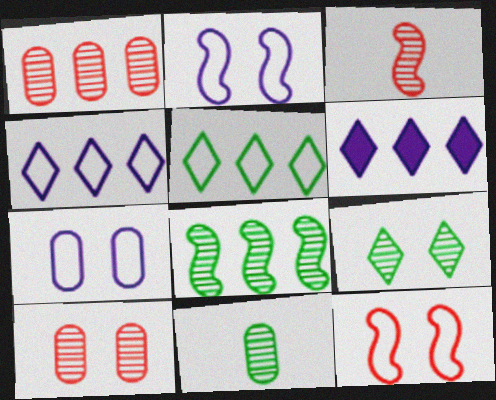[[6, 11, 12], 
[8, 9, 11]]